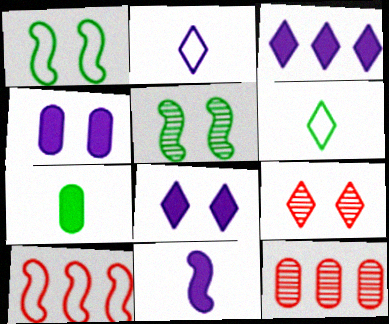[[1, 4, 9], 
[3, 4, 11], 
[3, 6, 9], 
[5, 10, 11]]